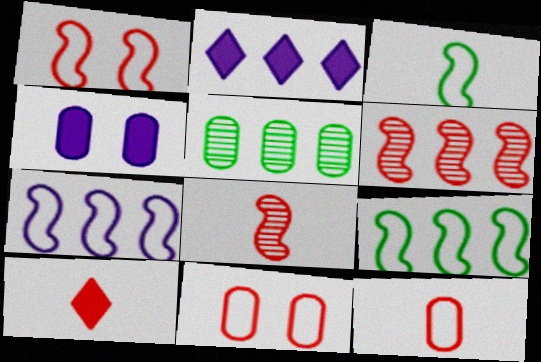[[1, 3, 7], 
[4, 5, 12], 
[6, 10, 11], 
[8, 10, 12]]